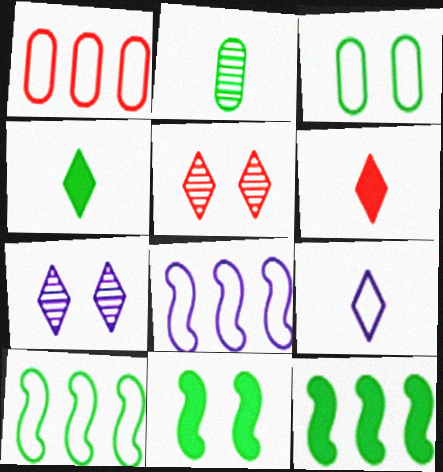[]